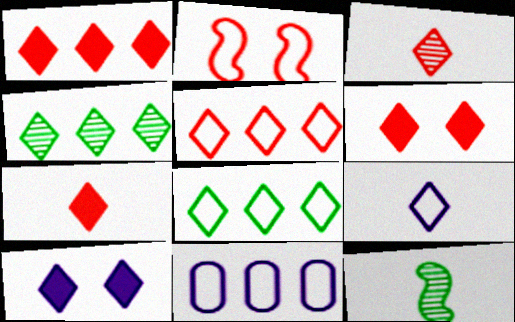[[1, 6, 7], 
[3, 5, 6], 
[3, 8, 10], 
[4, 6, 9], 
[6, 11, 12]]